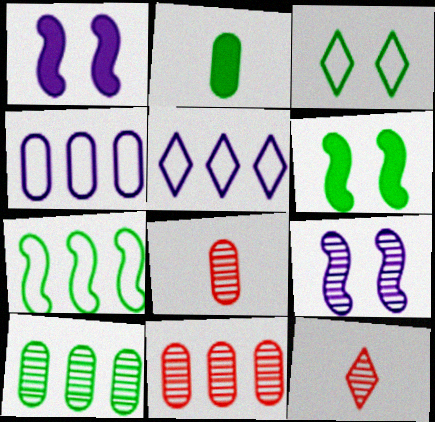[[4, 6, 12], 
[5, 6, 8], 
[9, 10, 12]]